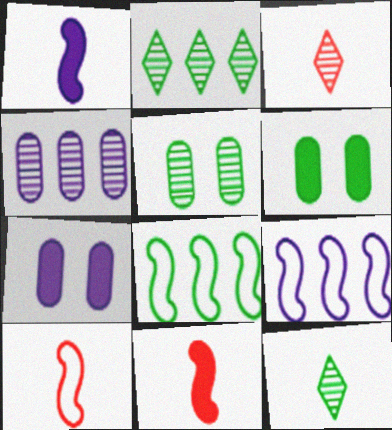[[2, 7, 10], 
[3, 6, 9], 
[3, 7, 8], 
[6, 8, 12]]